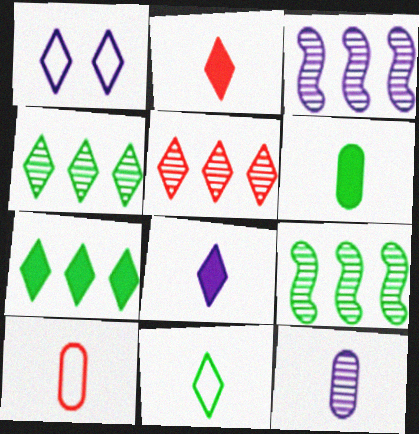[[1, 2, 4], 
[6, 10, 12]]